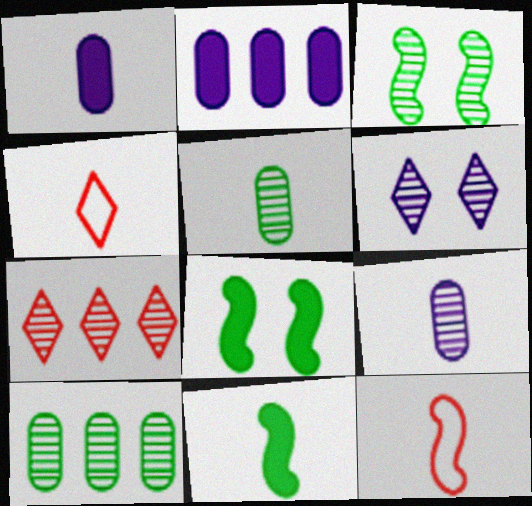[[2, 3, 4], 
[3, 7, 9], 
[4, 9, 11]]